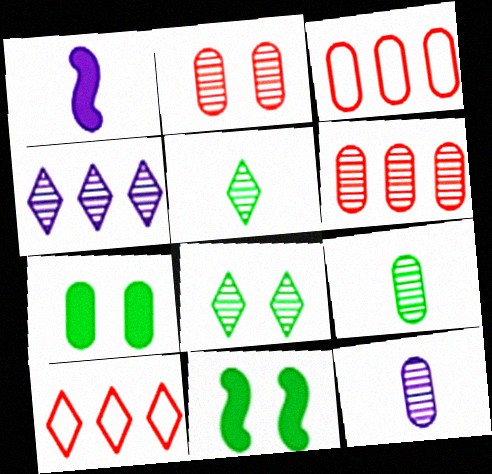[[1, 3, 8], 
[3, 7, 12], 
[10, 11, 12]]